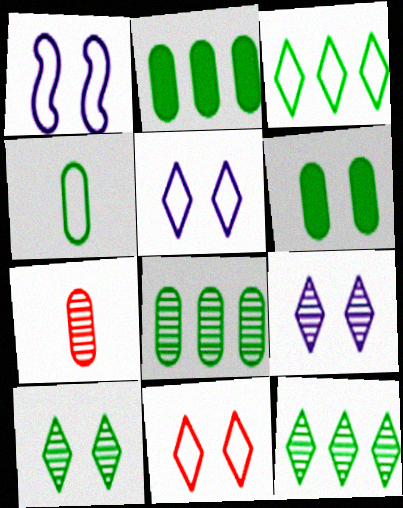[[4, 6, 8]]